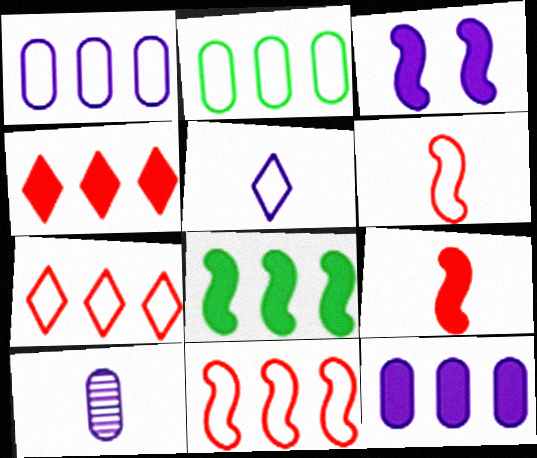[[3, 8, 9], 
[4, 8, 12]]